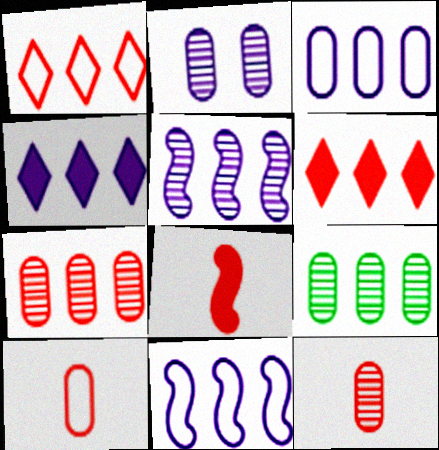[[2, 9, 12], 
[3, 4, 5], 
[6, 9, 11]]